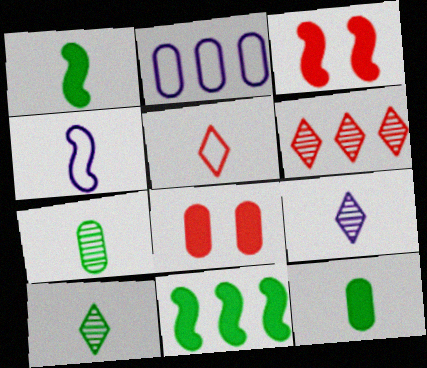[[2, 3, 10], 
[2, 6, 11], 
[2, 7, 8]]